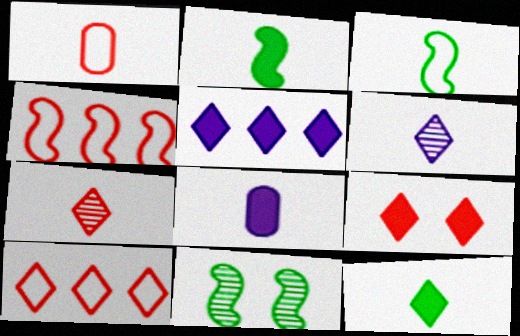[[1, 2, 6], 
[1, 5, 11], 
[3, 7, 8], 
[5, 9, 12], 
[7, 9, 10], 
[8, 10, 11]]